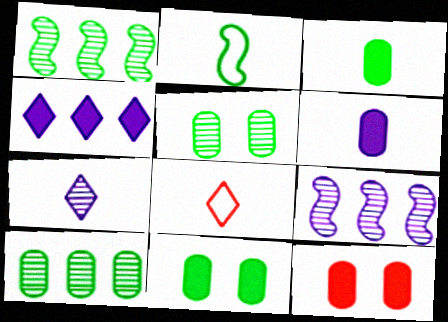[[8, 9, 11]]